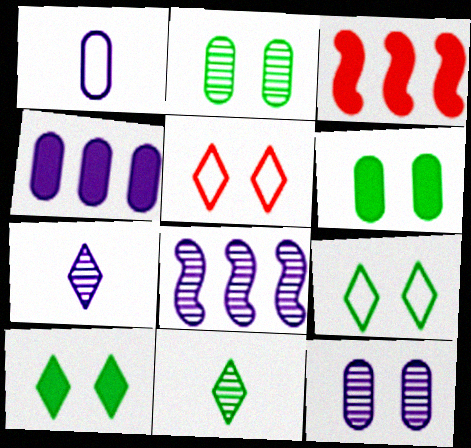[[1, 4, 12], 
[7, 8, 12]]